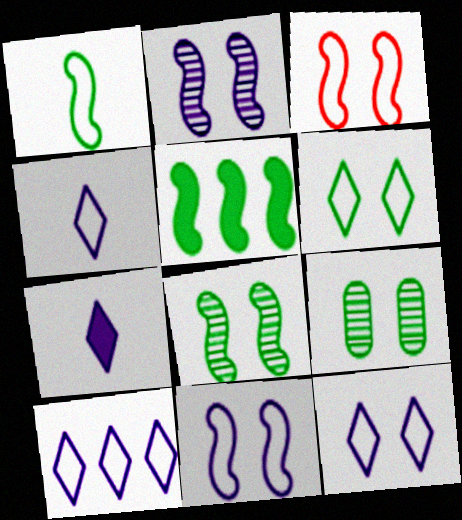[[1, 5, 8], 
[4, 10, 12]]